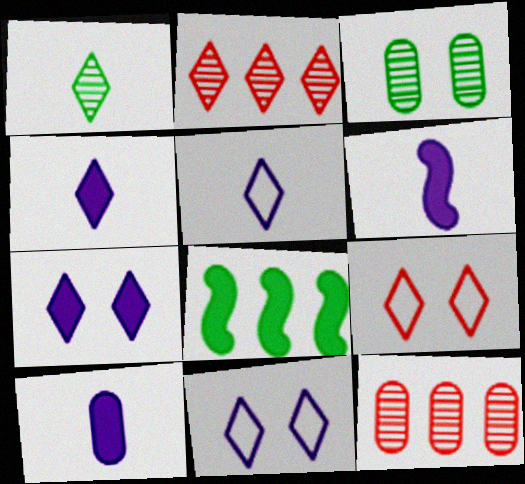[[4, 6, 10]]